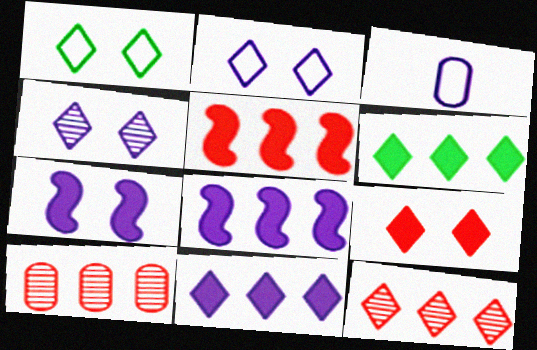[[1, 4, 9], 
[3, 4, 8]]